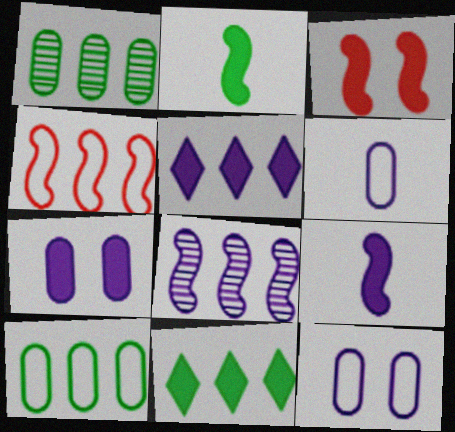[[1, 4, 5], 
[5, 7, 9]]